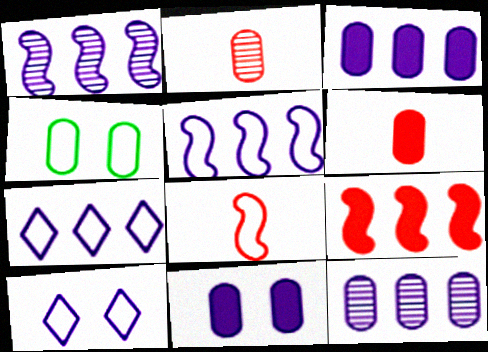[[1, 3, 7], 
[2, 3, 4], 
[4, 6, 12], 
[4, 7, 8]]